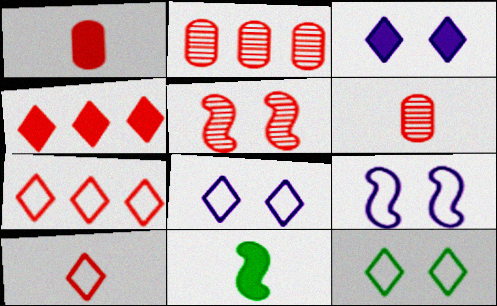[[1, 5, 7], 
[2, 8, 11]]